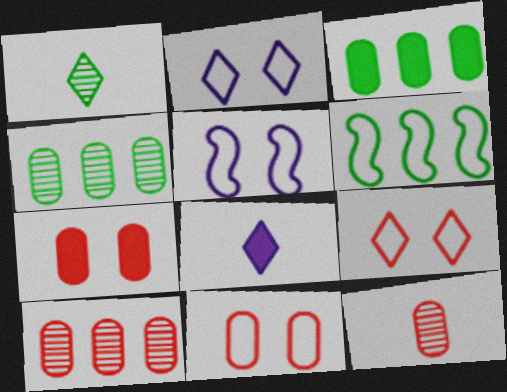[]